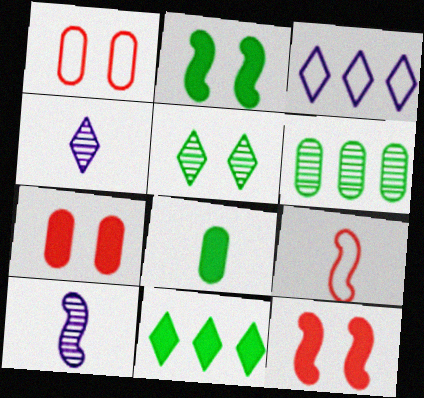[[1, 10, 11], 
[2, 8, 11], 
[4, 8, 9]]